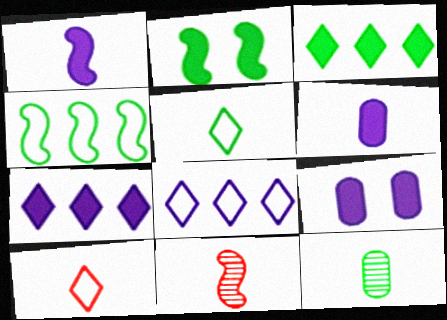[[1, 7, 9], 
[1, 10, 12], 
[5, 6, 11]]